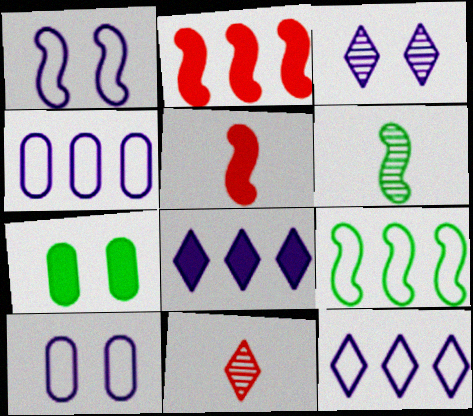[[1, 2, 6], 
[5, 7, 8]]